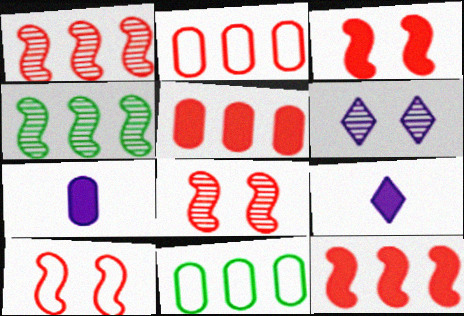[[3, 8, 10], 
[8, 9, 11]]